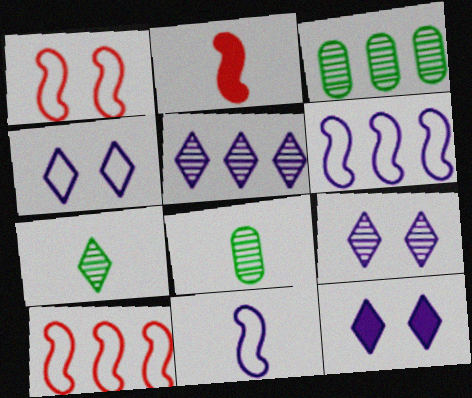[[2, 3, 4], 
[4, 9, 12], 
[8, 10, 12]]